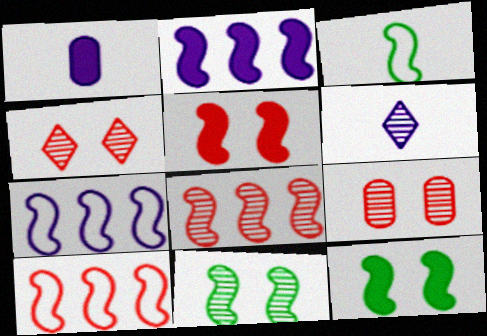[]